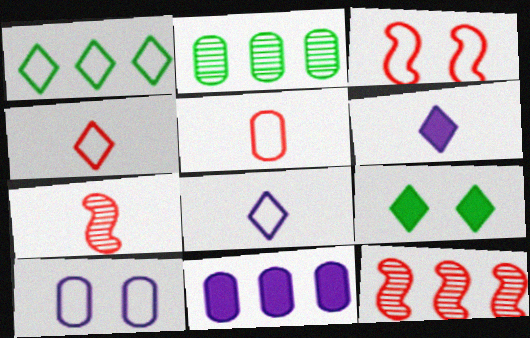[[1, 11, 12], 
[2, 3, 6]]